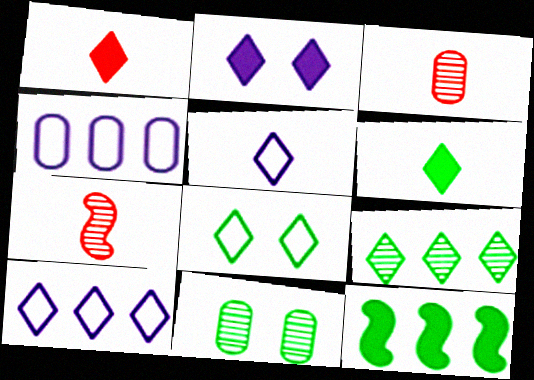[[6, 8, 9]]